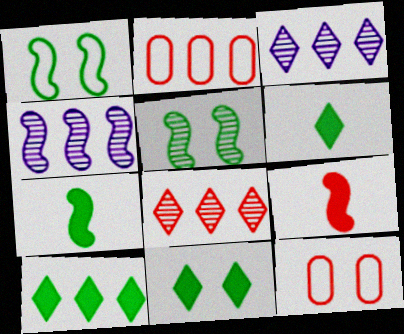[[1, 4, 9], 
[2, 4, 10], 
[3, 7, 12], 
[4, 6, 12], 
[6, 10, 11], 
[8, 9, 12]]